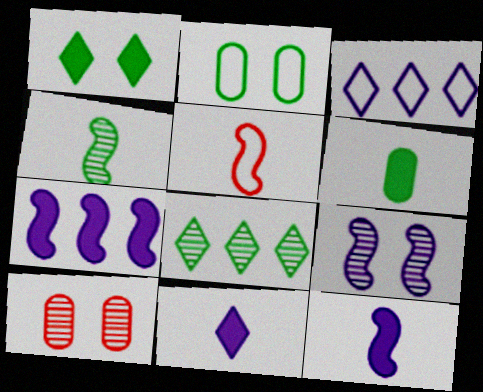[[2, 3, 5], 
[4, 5, 12]]